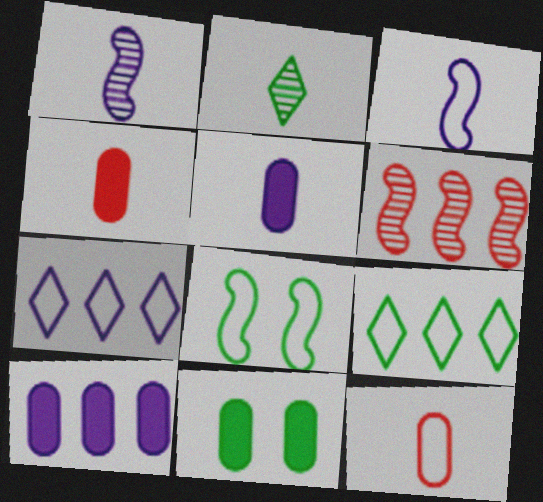[[2, 3, 4], 
[4, 10, 11], 
[6, 9, 10], 
[7, 8, 12]]